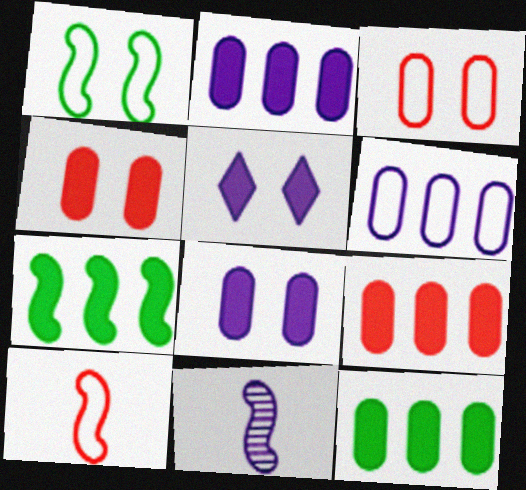[[2, 9, 12], 
[5, 6, 11]]